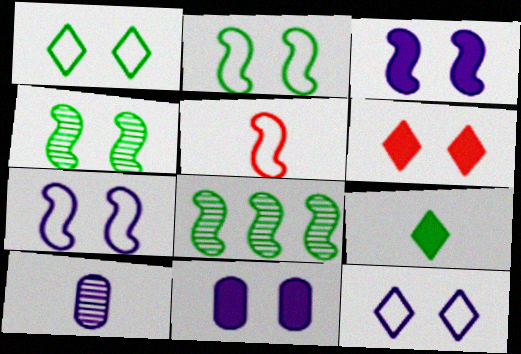[[3, 5, 8], 
[5, 9, 10]]